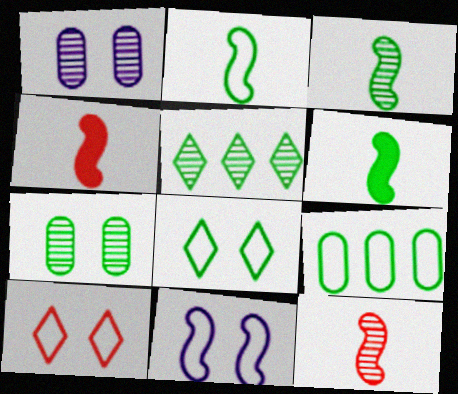[[1, 5, 12], 
[2, 3, 6], 
[2, 8, 9], 
[3, 5, 7]]